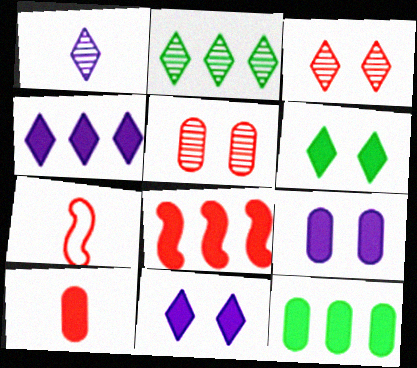[[1, 2, 3], 
[2, 7, 9], 
[4, 8, 12], 
[9, 10, 12]]